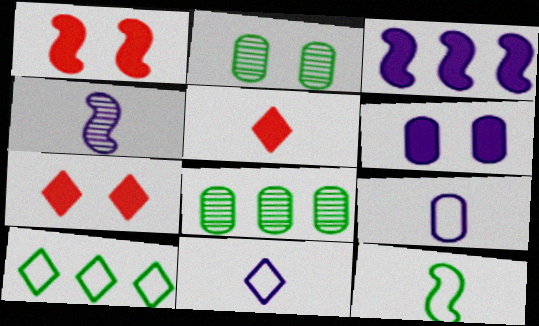[[1, 8, 11]]